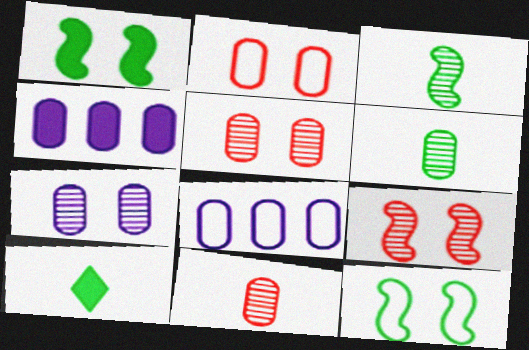[[2, 4, 6], 
[8, 9, 10]]